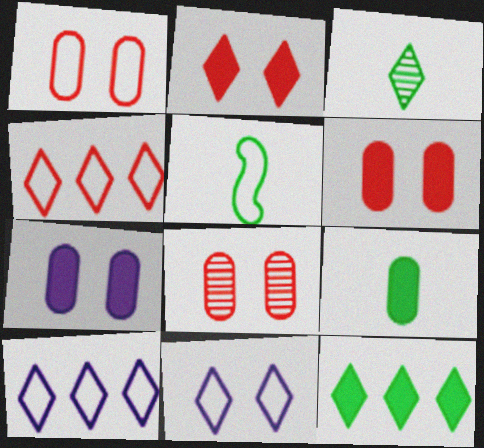[[1, 5, 10], 
[1, 6, 8], 
[2, 3, 10], 
[3, 5, 9]]